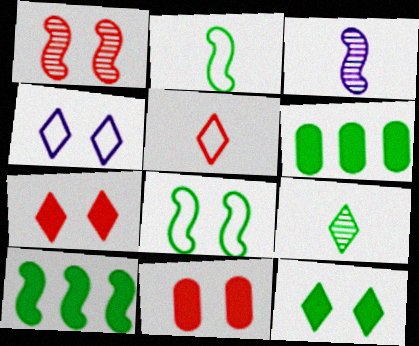[[6, 8, 9]]